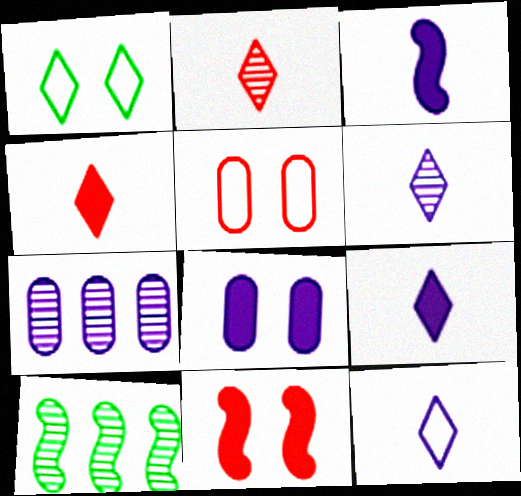[[5, 9, 10], 
[6, 9, 12]]